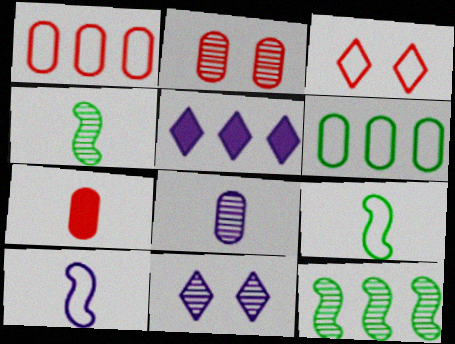[[1, 2, 7], 
[1, 5, 12], 
[2, 5, 9], 
[3, 6, 10]]